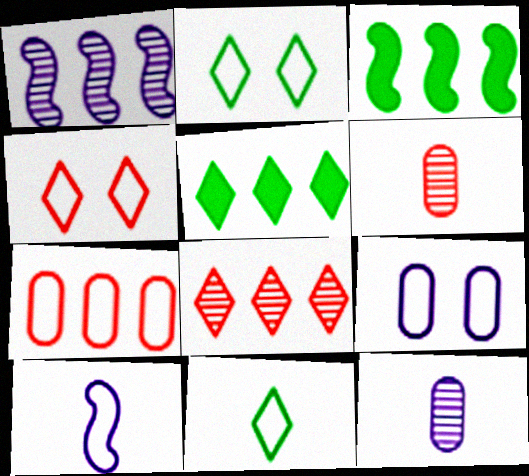[[1, 5, 7], 
[2, 7, 10], 
[3, 4, 12]]